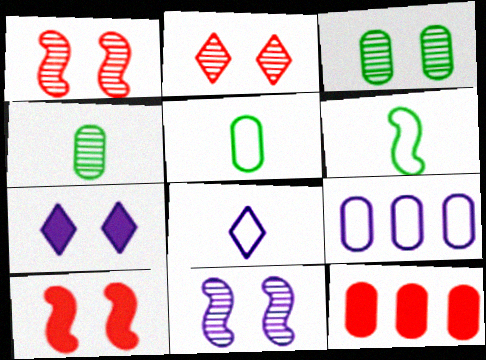[[2, 3, 11]]